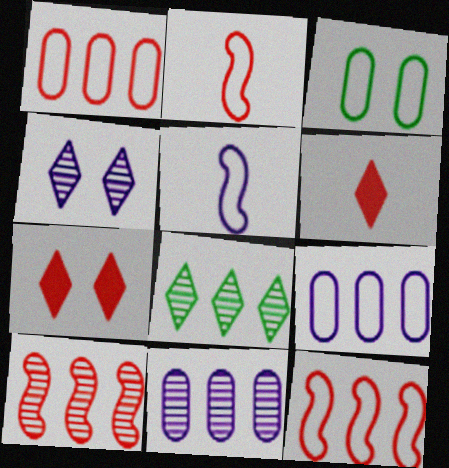[[8, 10, 11]]